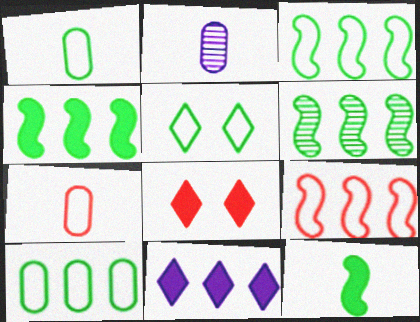[[1, 3, 5], 
[2, 3, 8], 
[3, 4, 6]]